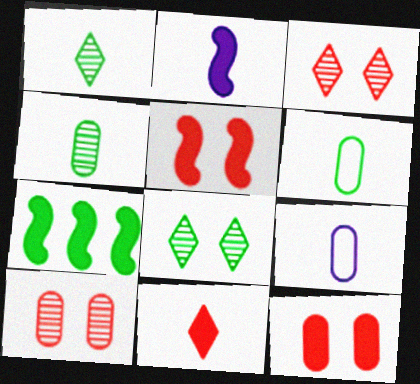[[2, 5, 7], 
[3, 7, 9], 
[6, 7, 8]]